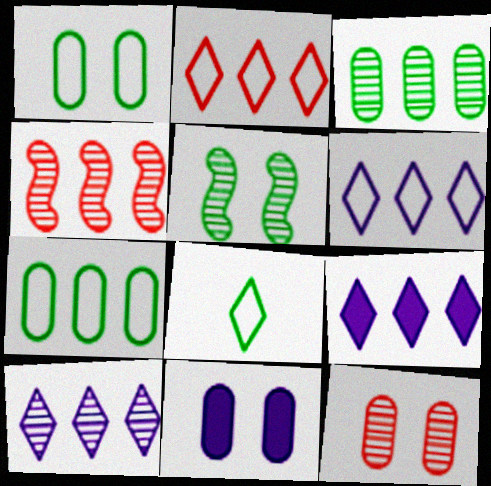[[1, 11, 12], 
[3, 4, 10], 
[4, 7, 9], 
[4, 8, 11], 
[6, 9, 10]]